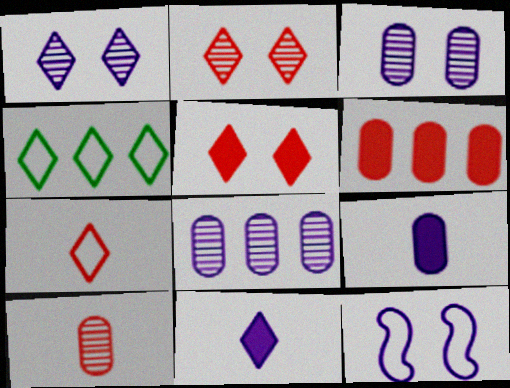[[2, 4, 11], 
[8, 11, 12]]